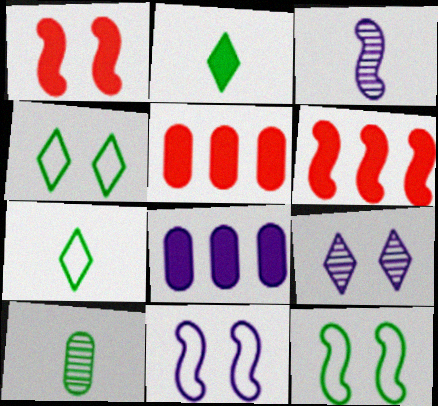[[1, 2, 8], 
[3, 4, 5], 
[3, 6, 12]]